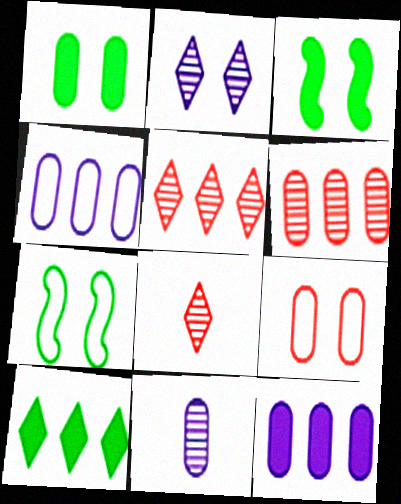[[2, 3, 9], 
[3, 4, 8], 
[7, 8, 12]]